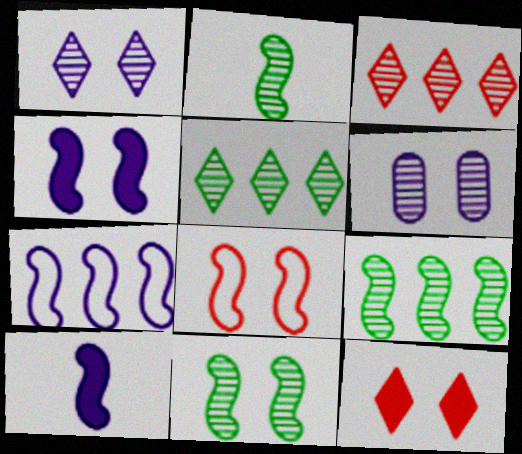[[2, 3, 6], 
[2, 9, 11], 
[4, 8, 11], 
[8, 9, 10]]